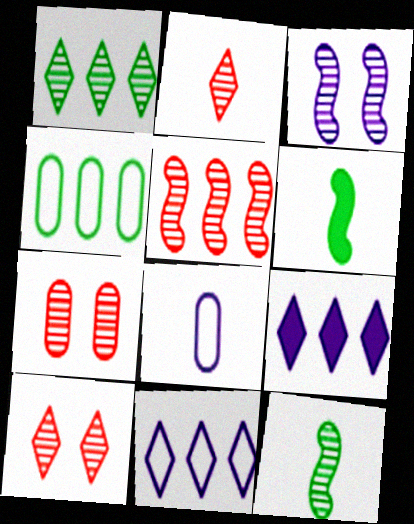[[2, 5, 7], 
[2, 6, 8], 
[3, 5, 12], 
[3, 8, 9], 
[4, 5, 9], 
[6, 7, 11]]